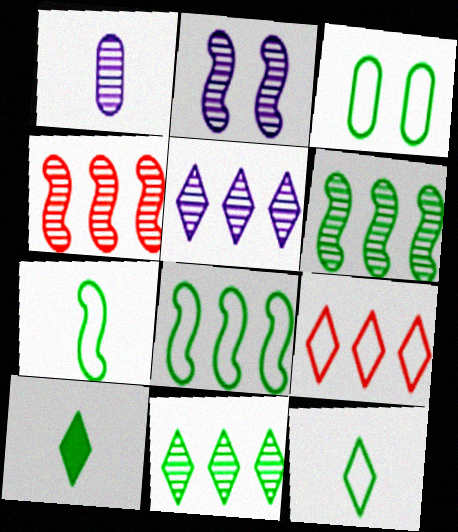[[1, 2, 5], 
[3, 6, 10], 
[3, 8, 12]]